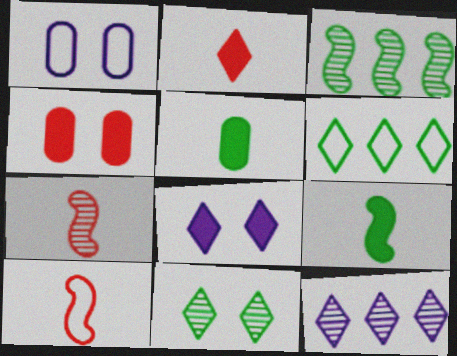[[1, 2, 3], 
[1, 6, 10]]